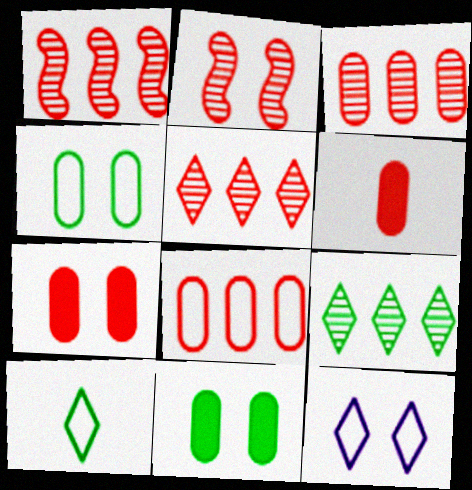[[1, 3, 5], 
[2, 11, 12]]